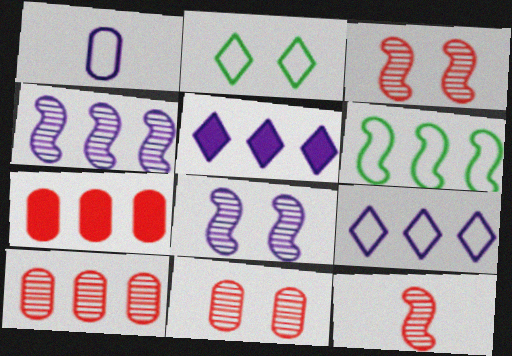[[1, 5, 8], 
[5, 6, 10]]